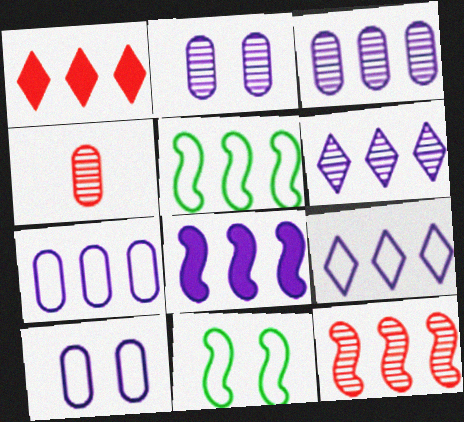[[1, 3, 5], 
[3, 8, 9], 
[5, 8, 12], 
[6, 7, 8]]